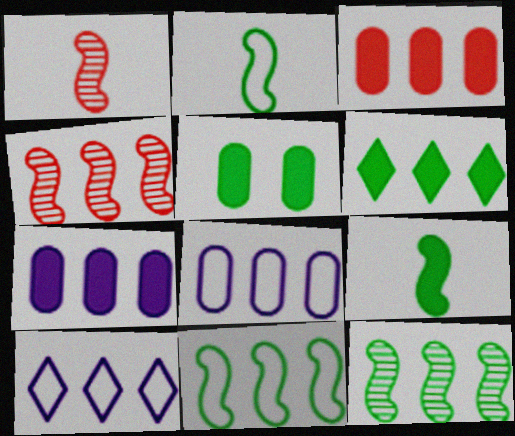[[1, 5, 10], 
[3, 10, 12], 
[4, 6, 8], 
[5, 6, 9]]